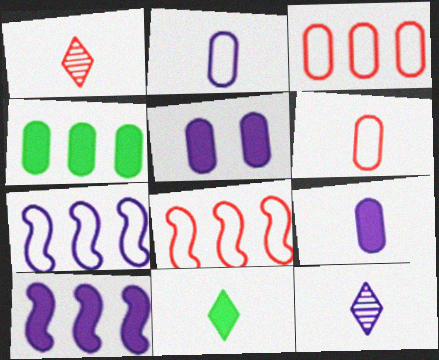[[5, 7, 12]]